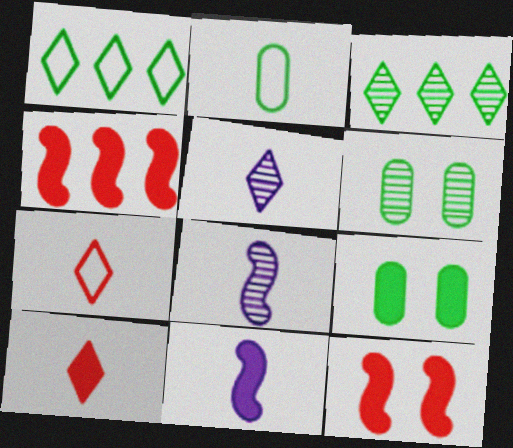[[2, 8, 10]]